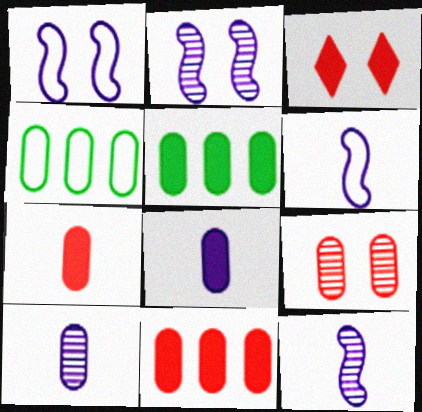[[3, 4, 12], 
[4, 8, 9]]